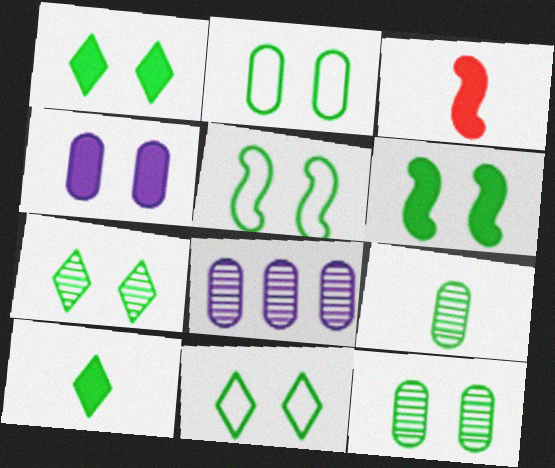[[1, 5, 12], 
[1, 7, 11], 
[2, 5, 11], 
[2, 6, 7], 
[3, 8, 11], 
[6, 11, 12]]